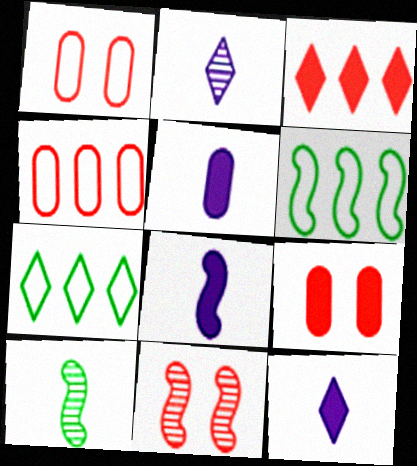[[2, 6, 9], 
[5, 7, 11], 
[5, 8, 12], 
[6, 8, 11]]